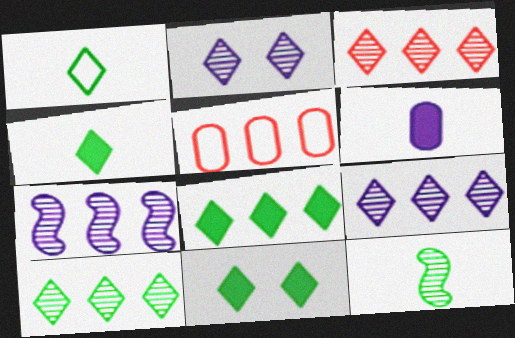[[1, 10, 11], 
[3, 9, 10], 
[4, 8, 11], 
[5, 7, 8]]